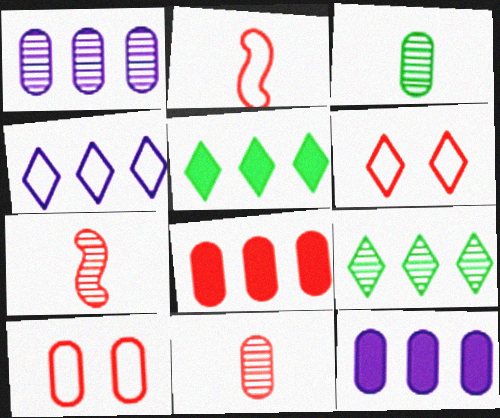[[3, 10, 12], 
[6, 7, 8], 
[8, 10, 11]]